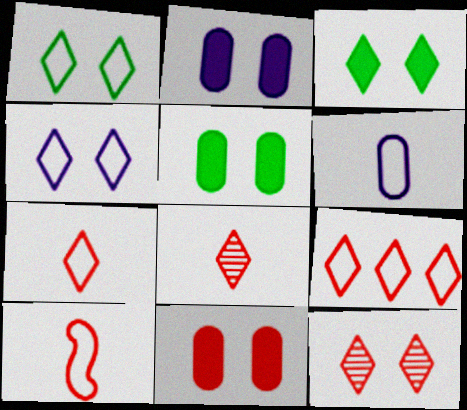[[2, 5, 11], 
[3, 4, 12]]